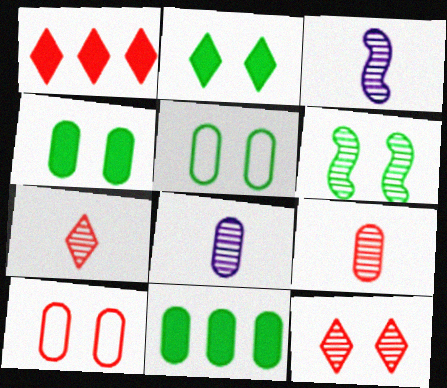[[1, 3, 5], 
[2, 5, 6], 
[8, 10, 11]]